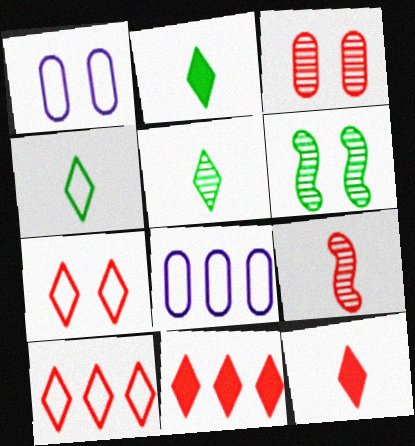[[2, 4, 5], 
[6, 8, 12]]